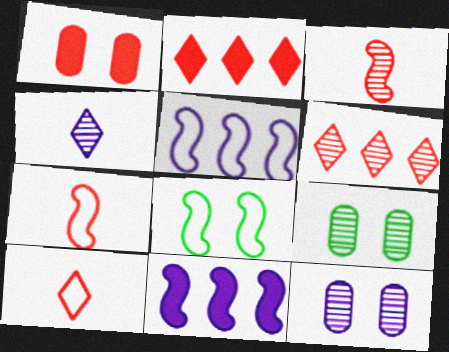[[1, 6, 7], 
[3, 8, 11], 
[5, 7, 8], 
[9, 10, 11]]